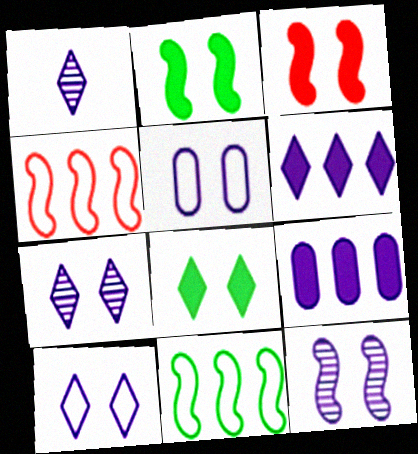[[1, 6, 10]]